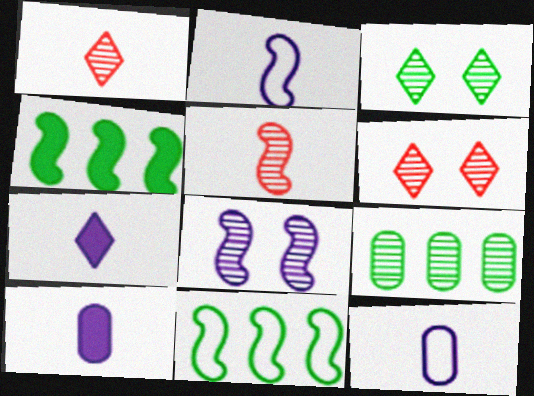[[1, 8, 9], 
[4, 6, 12], 
[6, 10, 11]]